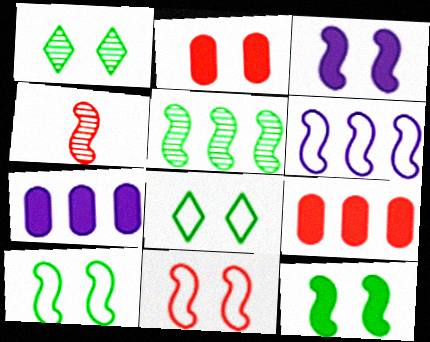[[4, 6, 12], 
[4, 7, 8]]